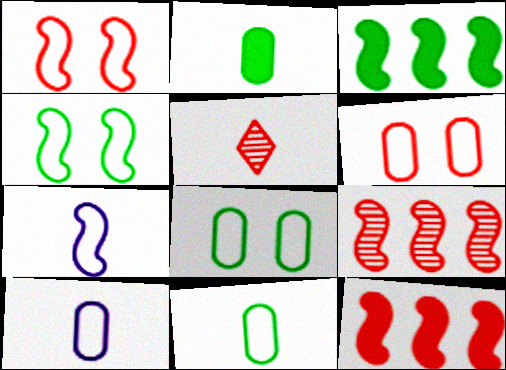[[2, 5, 7], 
[5, 6, 12]]